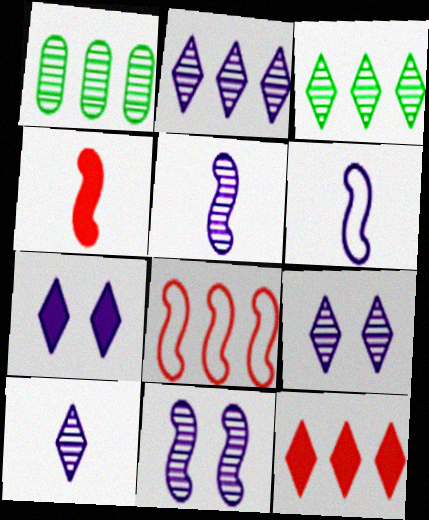[[2, 9, 10]]